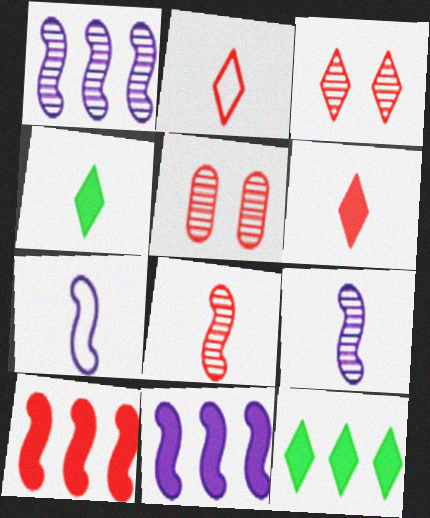[[2, 5, 10], 
[5, 7, 12]]